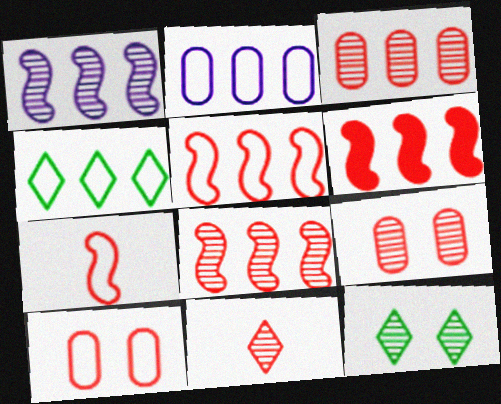[[2, 4, 5], 
[5, 6, 8], 
[6, 10, 11], 
[8, 9, 11]]